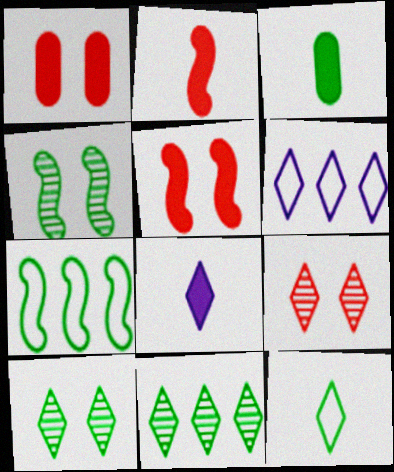[[2, 3, 8], 
[3, 7, 10]]